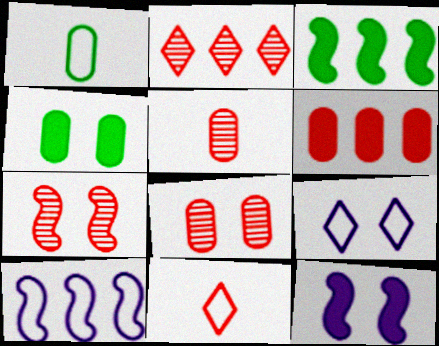[[1, 2, 12], 
[2, 5, 7], 
[3, 5, 9], 
[4, 7, 9], 
[6, 7, 11]]